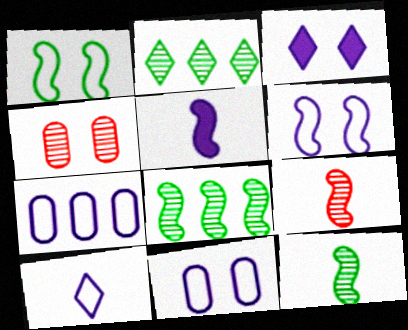[[1, 3, 4], 
[6, 7, 10]]